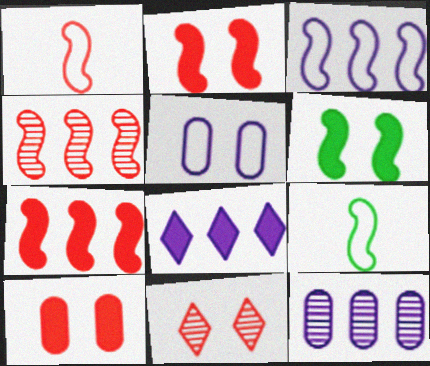[[1, 2, 4], 
[3, 8, 12], 
[5, 6, 11]]